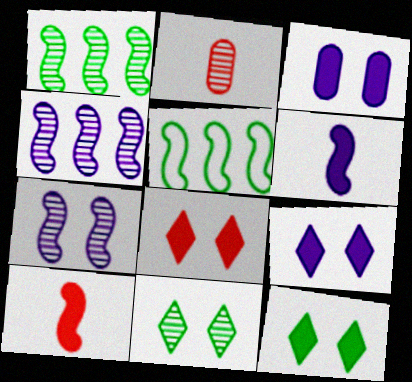[[2, 4, 11], 
[2, 5, 9], 
[5, 7, 10], 
[8, 9, 12]]